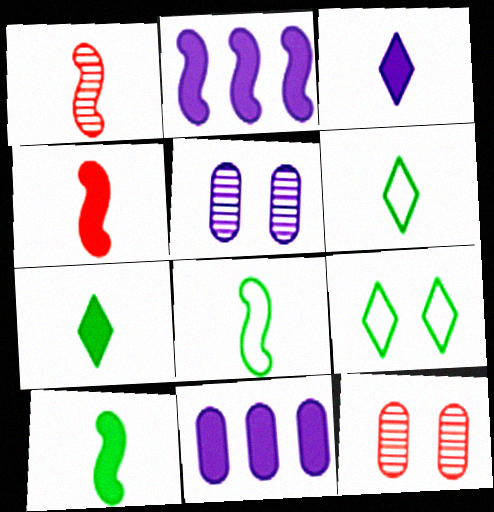[[1, 9, 11], 
[2, 6, 12]]